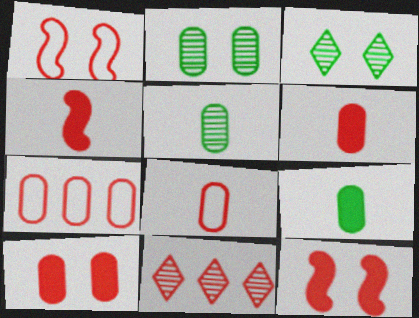[[1, 6, 11], 
[8, 11, 12]]